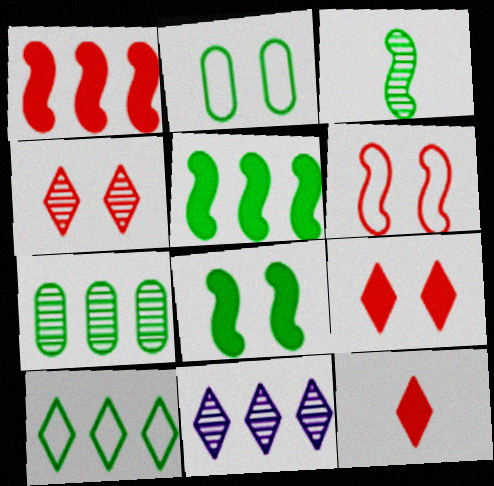[[5, 7, 10]]